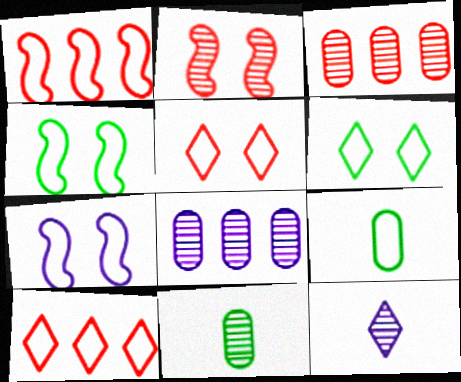[[7, 9, 10]]